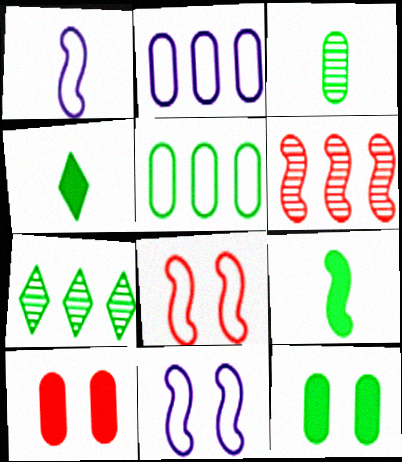[[1, 7, 10], 
[2, 3, 10], 
[3, 5, 12], 
[6, 9, 11]]